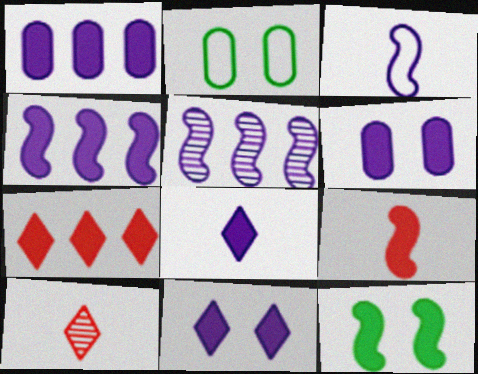[[2, 4, 10], 
[4, 6, 8], 
[4, 9, 12]]